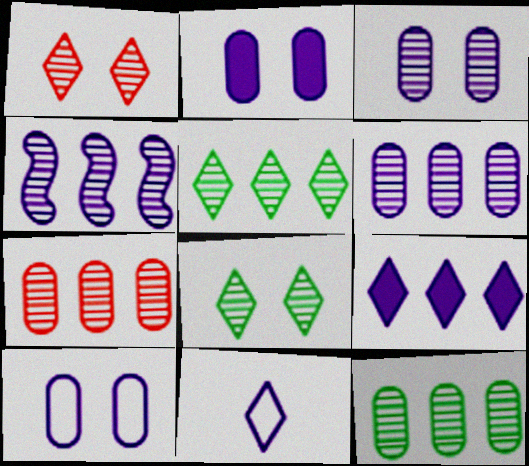[[2, 3, 10], 
[2, 4, 11], 
[4, 5, 7], 
[6, 7, 12]]